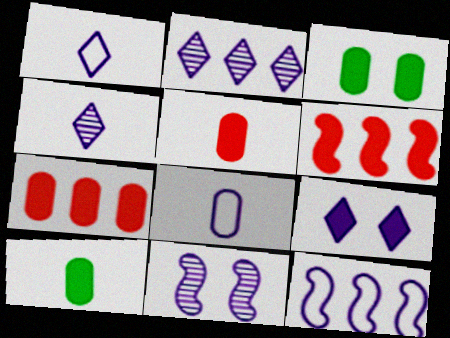[[1, 2, 9], 
[6, 9, 10]]